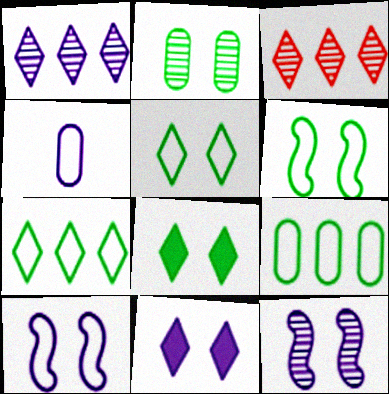[[2, 6, 8]]